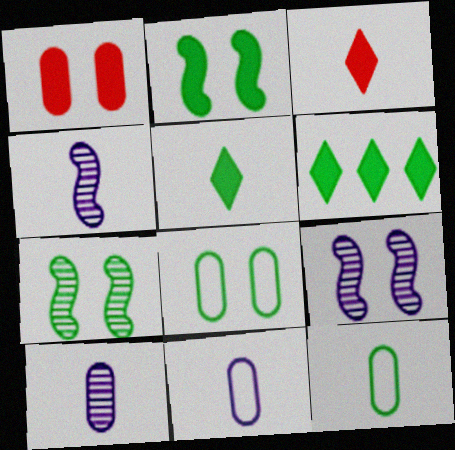[[3, 4, 12], 
[6, 7, 12]]